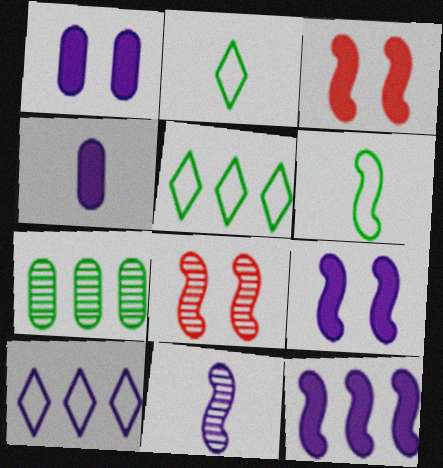[[1, 10, 11], 
[4, 5, 8], 
[6, 8, 12]]